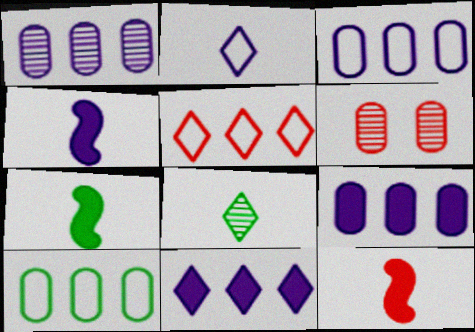[[1, 3, 9], 
[4, 7, 12], 
[5, 6, 12]]